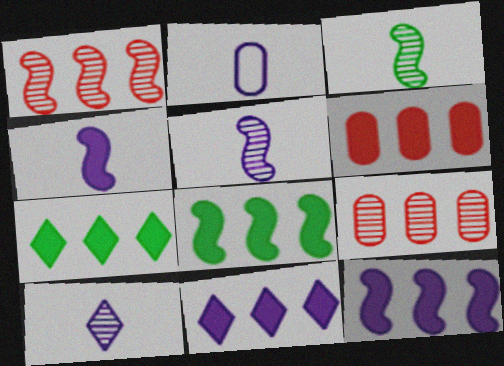[[2, 4, 10], 
[6, 7, 12], 
[6, 8, 11]]